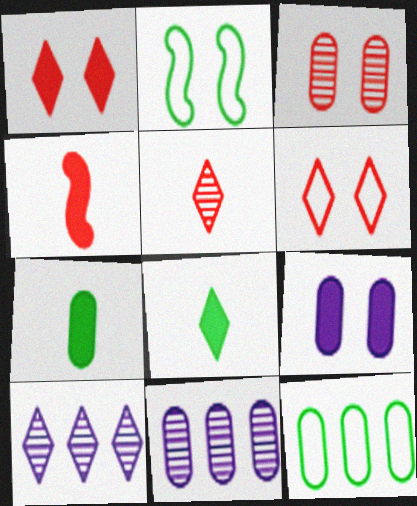[[6, 8, 10]]